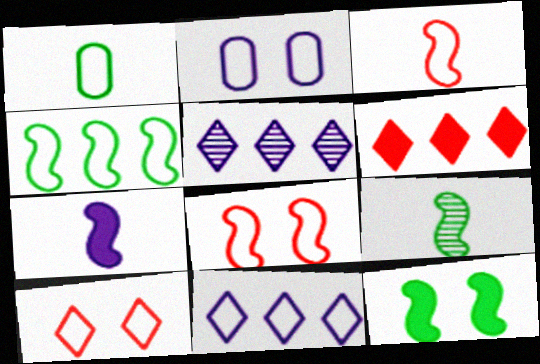[[1, 8, 11], 
[2, 5, 7], 
[2, 6, 9], 
[3, 7, 9], 
[4, 9, 12]]